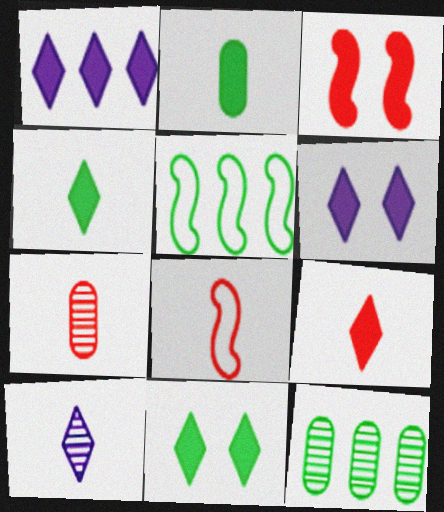[[1, 2, 3], 
[1, 9, 11], 
[2, 8, 10], 
[5, 6, 7], 
[6, 8, 12], 
[7, 8, 9]]